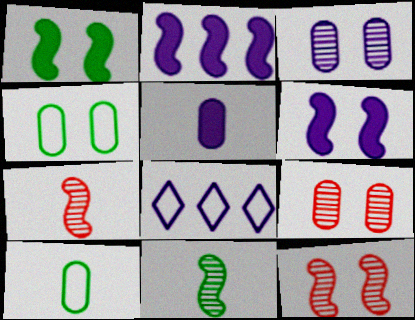[]